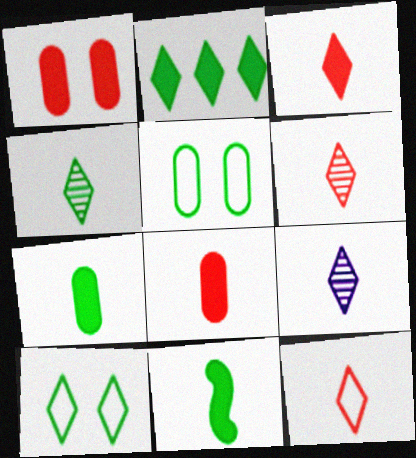[[2, 4, 10], 
[3, 6, 12], 
[4, 6, 9]]